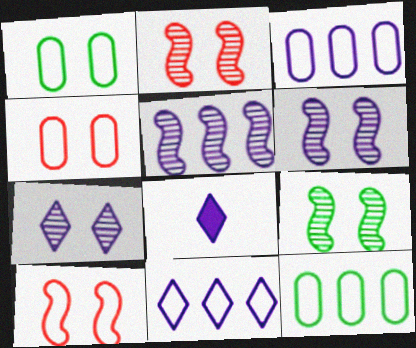[[2, 6, 9], 
[2, 8, 12], 
[3, 6, 8], 
[7, 8, 11]]